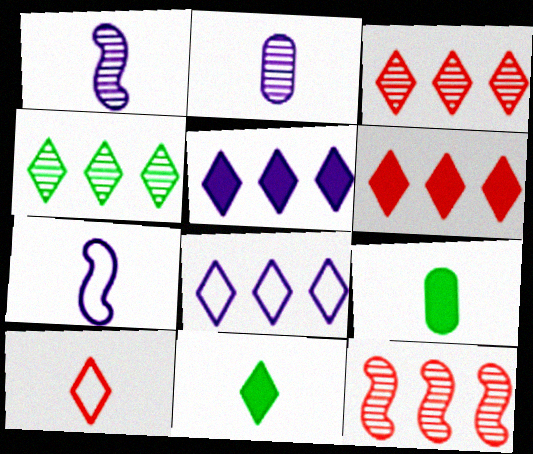[[1, 9, 10], 
[4, 6, 8]]